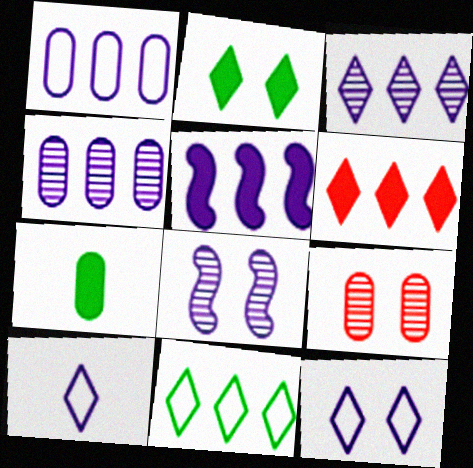[[1, 3, 5], 
[1, 7, 9], 
[3, 6, 11]]